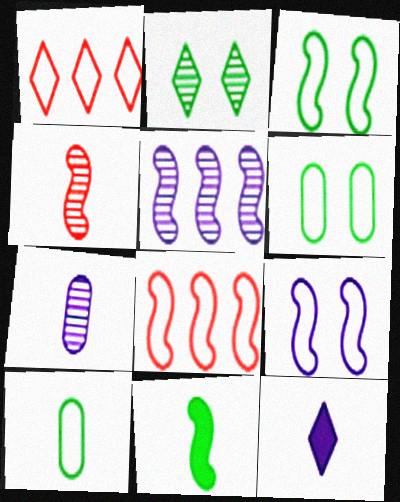[[1, 2, 12], 
[1, 9, 10], 
[4, 10, 12]]